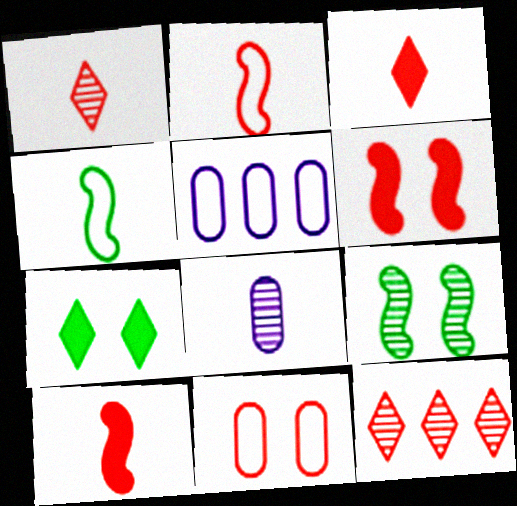[[3, 4, 8], 
[3, 5, 9], 
[8, 9, 12], 
[10, 11, 12]]